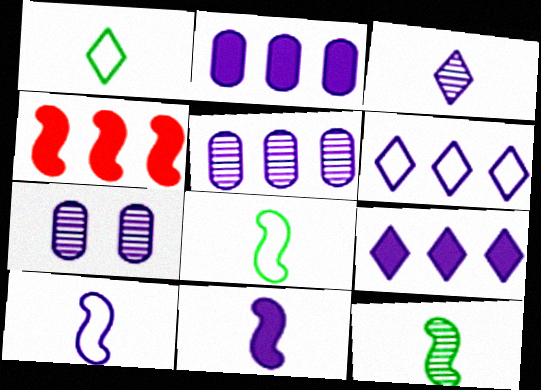[[1, 4, 7], 
[6, 7, 11], 
[7, 9, 10]]